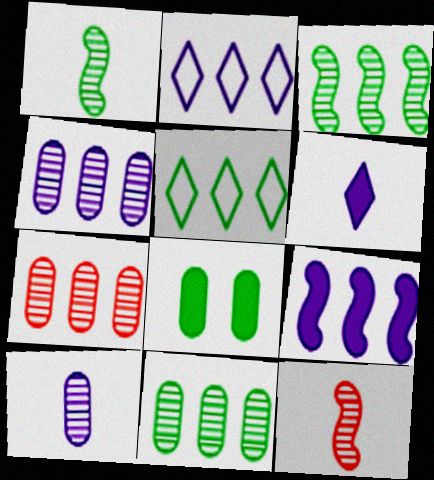[[1, 5, 8], 
[2, 4, 9], 
[2, 8, 12], 
[4, 7, 11], 
[5, 7, 9]]